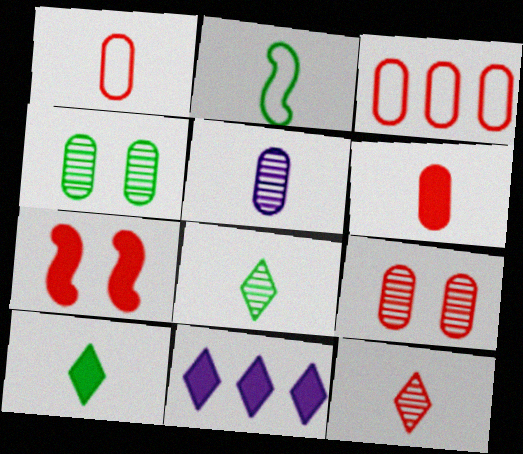[[2, 9, 11], 
[3, 6, 9], 
[3, 7, 12]]